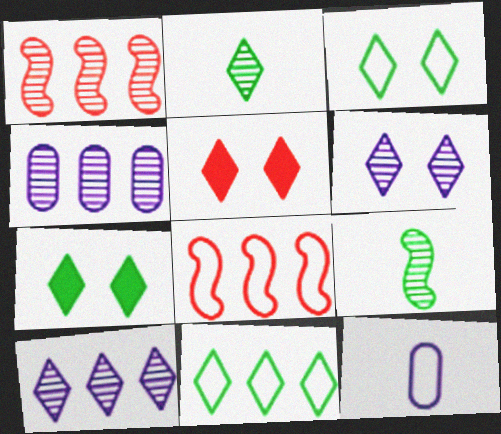[[1, 7, 12], 
[2, 7, 11], 
[3, 5, 6], 
[3, 8, 12]]